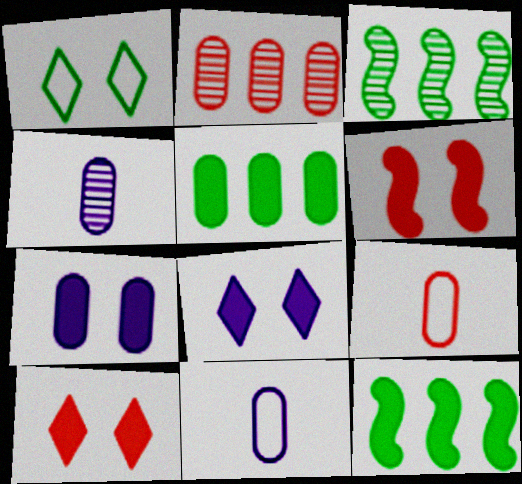[[3, 8, 9], 
[3, 10, 11]]